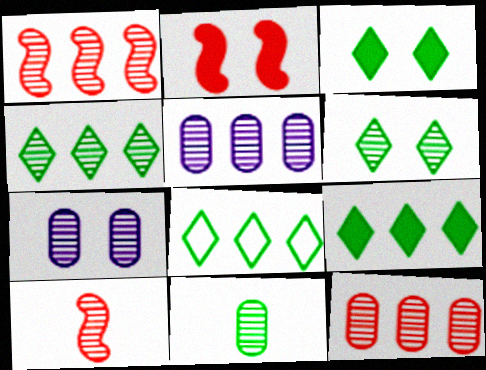[[1, 4, 5], 
[4, 7, 10], 
[4, 8, 9], 
[5, 6, 10], 
[7, 11, 12]]